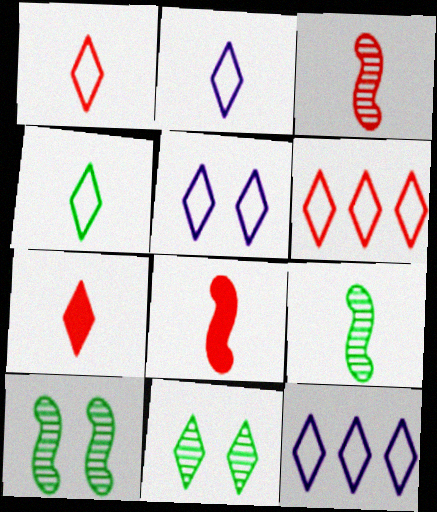[[1, 2, 4], 
[2, 5, 12], 
[4, 5, 6], 
[7, 11, 12]]